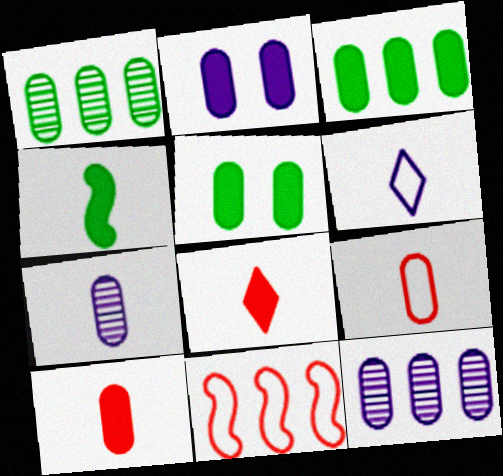[[1, 2, 9], 
[2, 3, 10], 
[5, 9, 12]]